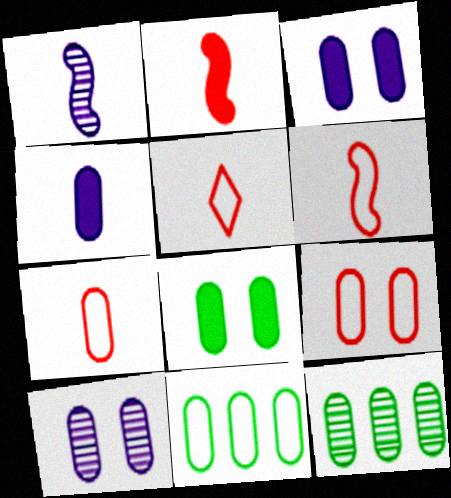[[3, 7, 12], 
[4, 9, 12], 
[5, 6, 7], 
[8, 9, 10]]